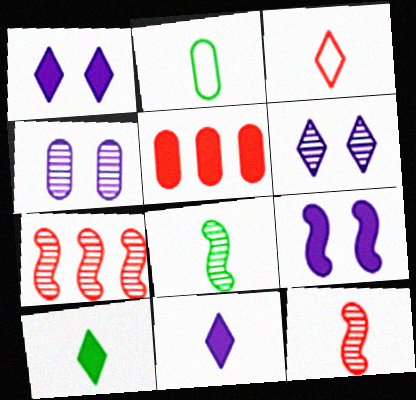[[1, 2, 7], 
[2, 4, 5], 
[2, 8, 10], 
[2, 11, 12], 
[5, 9, 10]]